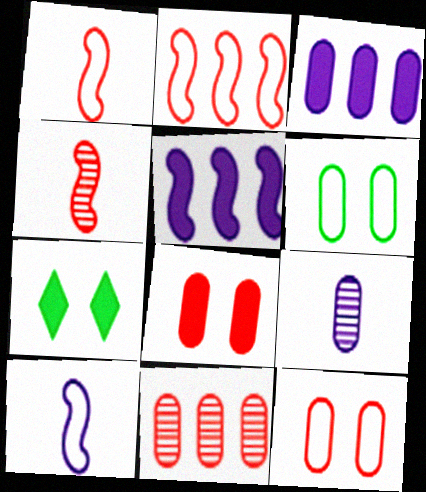[[2, 7, 9], 
[7, 10, 11]]